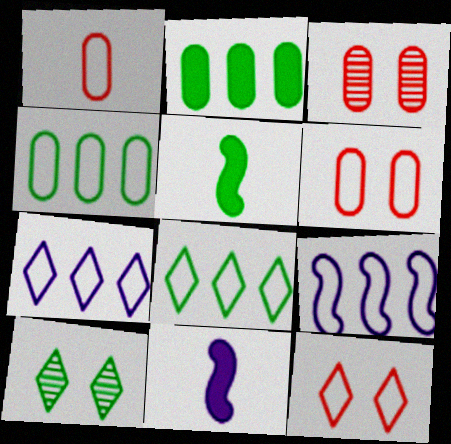[[3, 5, 7], 
[3, 8, 11], 
[4, 5, 10]]